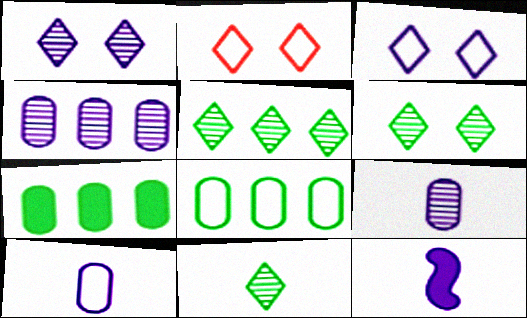[[3, 4, 12], 
[5, 6, 11]]